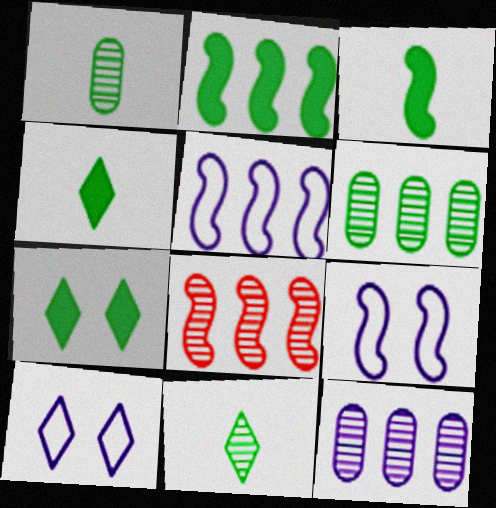[[2, 5, 8], 
[3, 8, 9]]